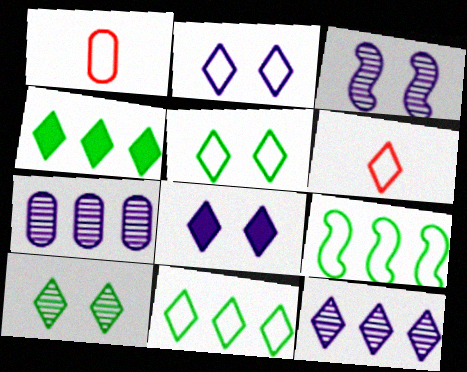[[1, 2, 9], 
[1, 3, 4], 
[2, 6, 11]]